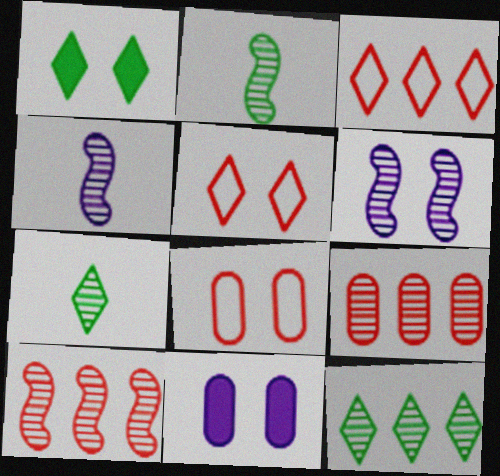[[1, 6, 8], 
[2, 3, 11], 
[2, 6, 10], 
[6, 7, 9]]